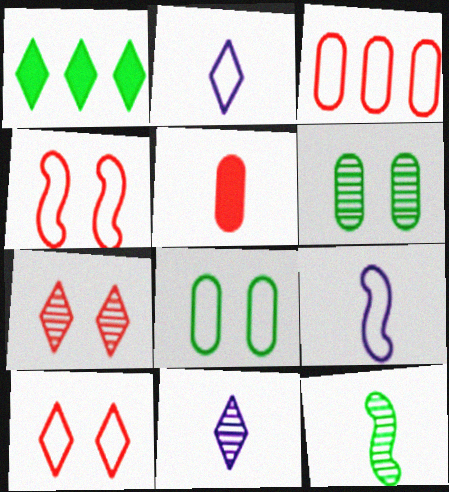[[1, 2, 7], 
[1, 8, 12], 
[1, 10, 11], 
[2, 5, 12]]